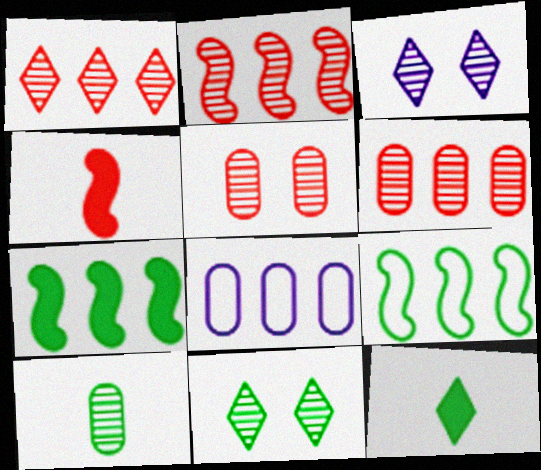[[1, 2, 6], 
[1, 7, 8], 
[2, 3, 10], 
[4, 8, 11]]